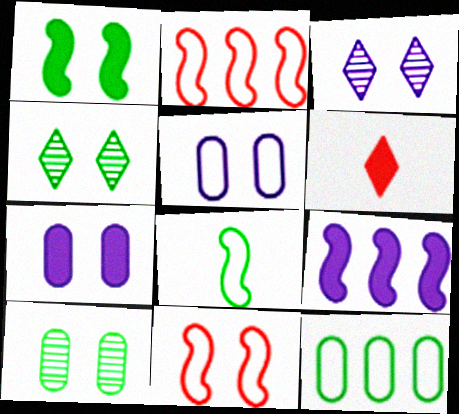[[4, 7, 11]]